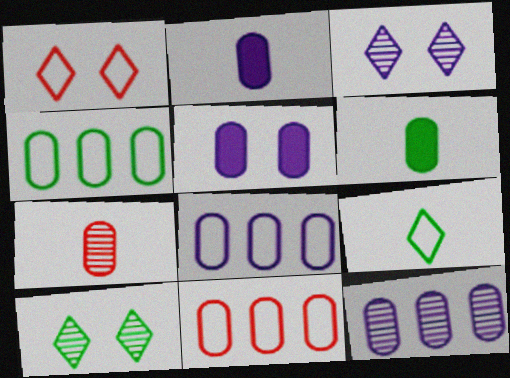[[4, 5, 7], 
[4, 8, 11]]